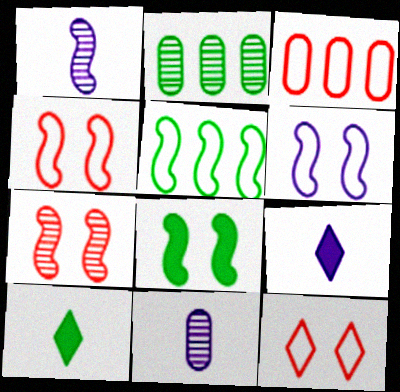[[2, 4, 9], 
[6, 7, 8]]